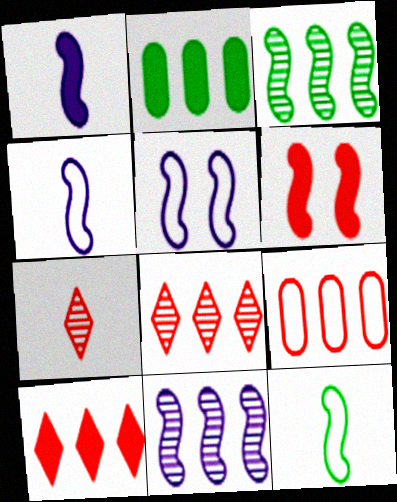[[1, 5, 11], 
[2, 5, 7], 
[3, 4, 6], 
[6, 7, 9], 
[6, 11, 12]]